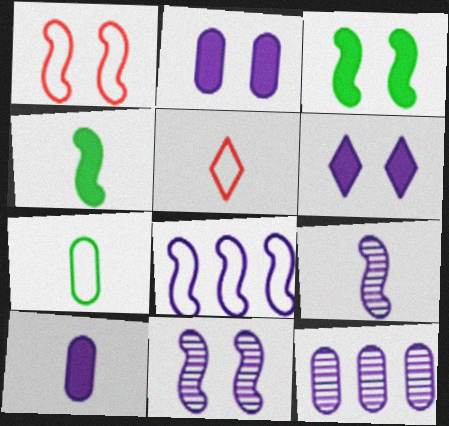[[1, 3, 11], 
[3, 5, 12]]